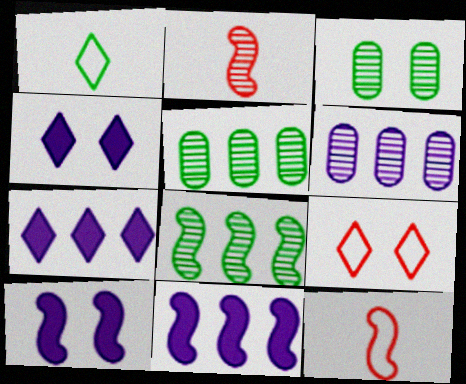[[3, 7, 12], 
[3, 9, 10], 
[4, 5, 12], 
[8, 10, 12]]